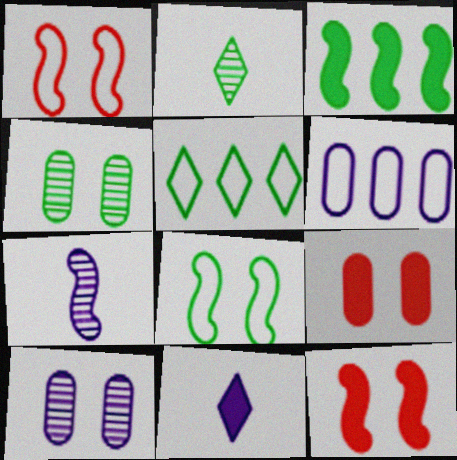[[1, 3, 7], 
[2, 6, 12], 
[3, 9, 11], 
[5, 7, 9]]